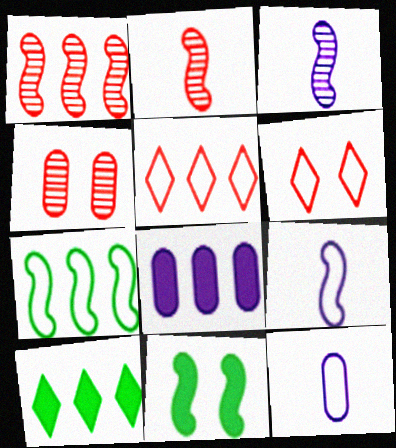[[1, 9, 11], 
[4, 9, 10], 
[6, 7, 12]]